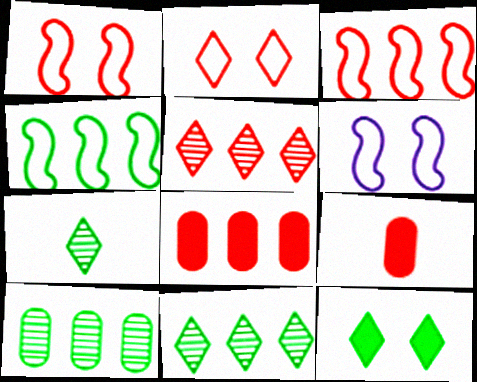[[1, 5, 9], 
[3, 5, 8], 
[6, 7, 8], 
[6, 9, 11]]